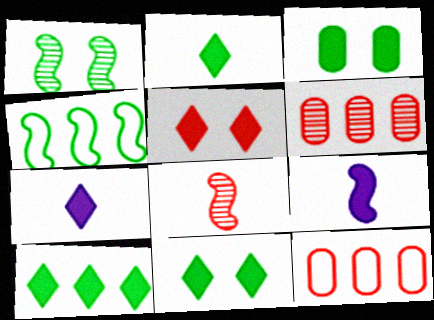[[1, 7, 12], 
[2, 10, 11], 
[5, 7, 10], 
[5, 8, 12]]